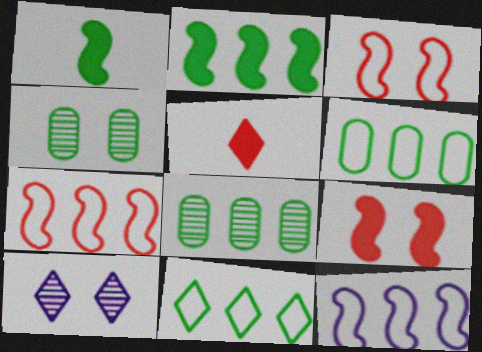[[1, 4, 11], 
[2, 8, 11], 
[4, 5, 12], 
[5, 10, 11]]